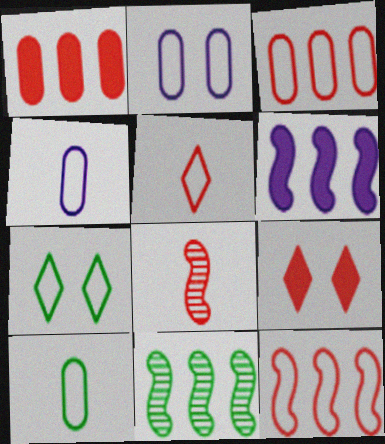[[2, 3, 10], 
[3, 8, 9], 
[4, 7, 12], 
[4, 9, 11], 
[6, 11, 12]]